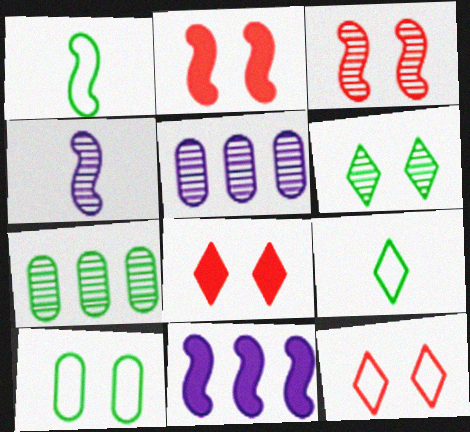[[1, 3, 11], 
[1, 5, 8], 
[2, 5, 9]]